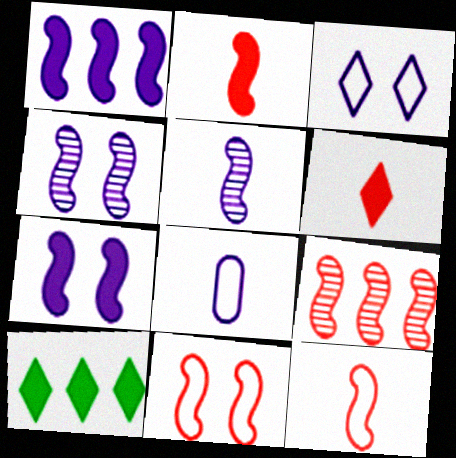[[2, 9, 11]]